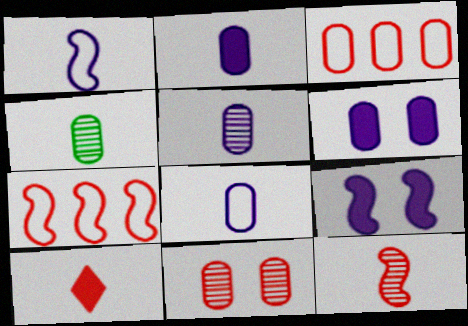[[1, 4, 10], 
[2, 5, 8], 
[3, 4, 6], 
[7, 10, 11]]